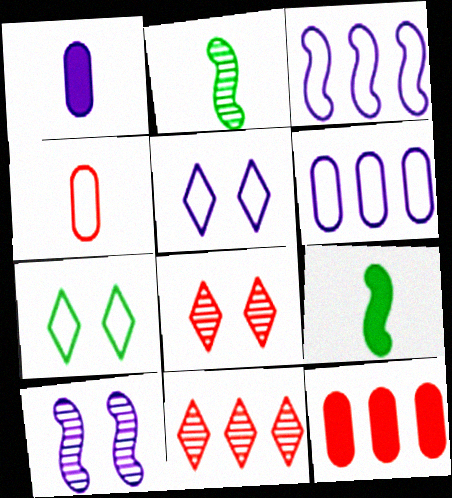[[2, 5, 12], 
[3, 4, 7], 
[6, 8, 9]]